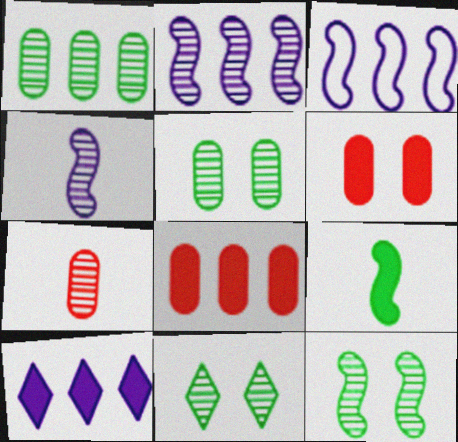[[2, 7, 11], 
[5, 11, 12], 
[6, 9, 10]]